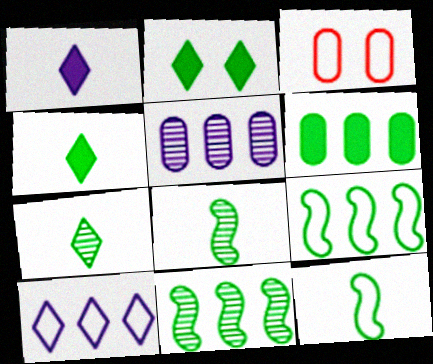[[1, 3, 11], 
[3, 10, 12]]